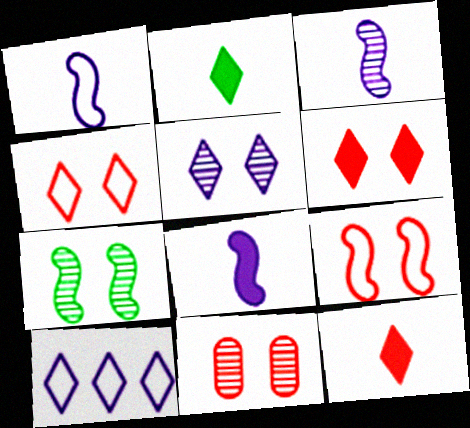[[1, 3, 8], 
[5, 7, 11], 
[6, 9, 11]]